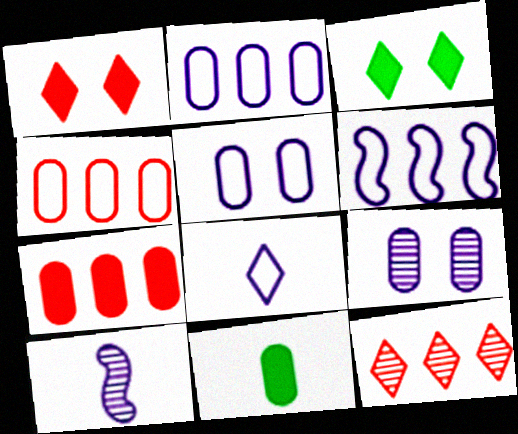[[3, 4, 10], 
[3, 8, 12], 
[4, 9, 11], 
[5, 6, 8]]